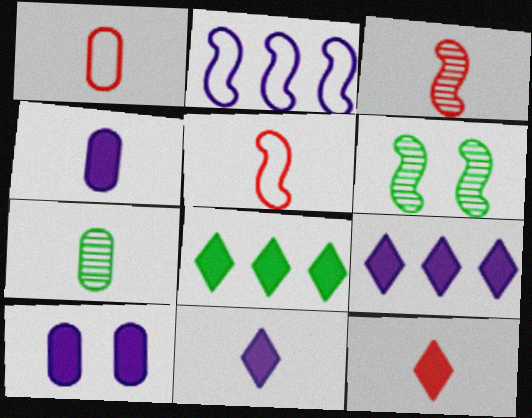[[1, 3, 12], 
[1, 4, 7], 
[1, 6, 9], 
[5, 7, 11]]